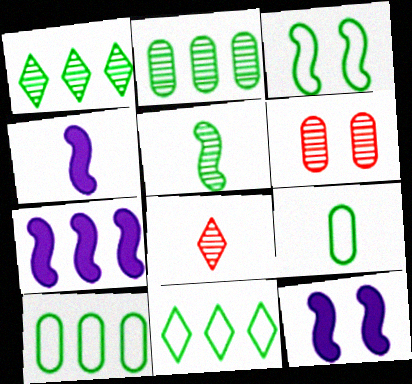[[3, 9, 11], 
[4, 6, 11], 
[4, 7, 12], 
[4, 8, 9], 
[8, 10, 12]]